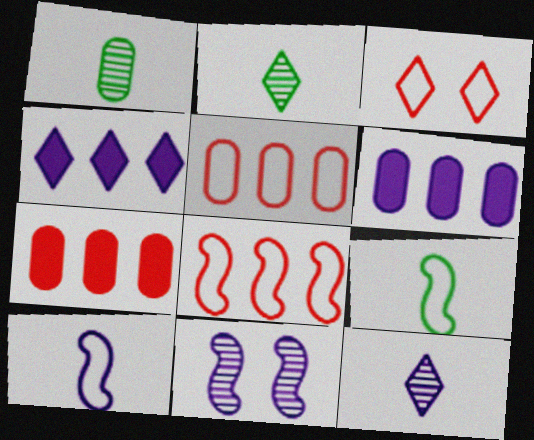[[2, 3, 4]]